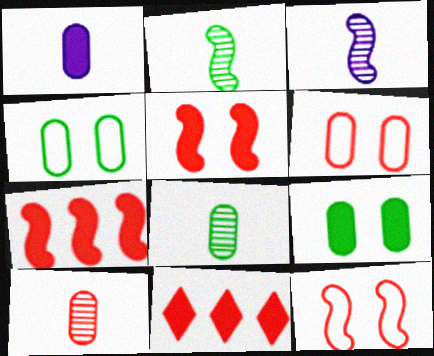[[3, 4, 11], 
[10, 11, 12]]